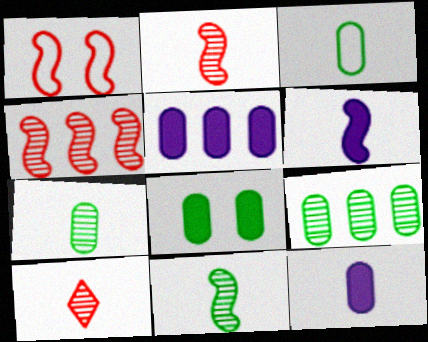[[3, 6, 10], 
[3, 8, 9]]